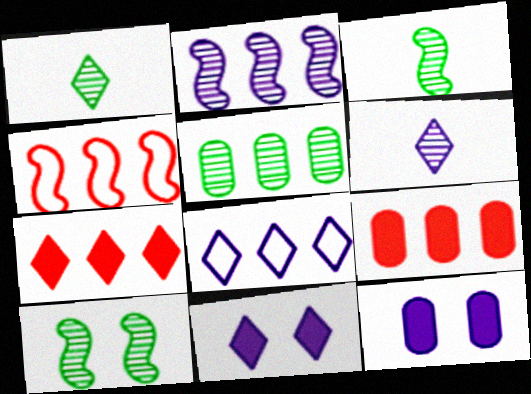[[1, 4, 12], 
[1, 5, 10], 
[6, 8, 11]]